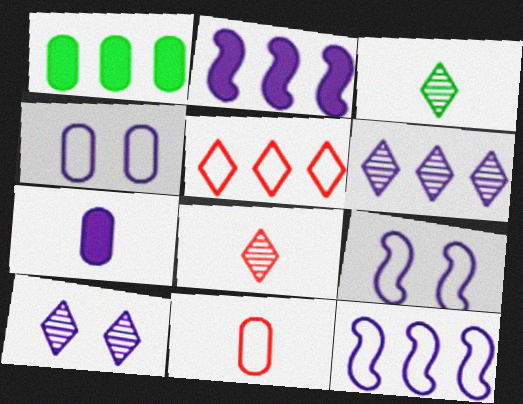[[1, 8, 9], 
[6, 7, 9], 
[7, 10, 12]]